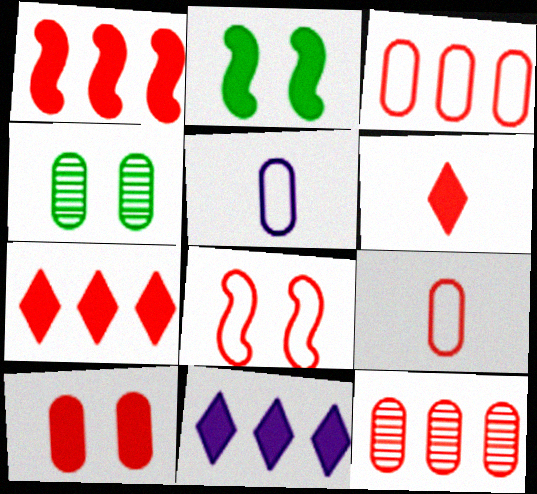[[1, 6, 10], 
[6, 8, 12], 
[9, 10, 12]]